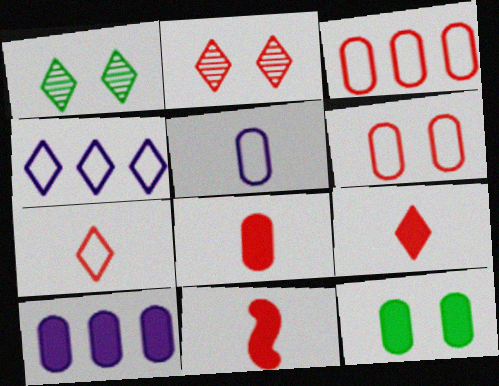[[1, 4, 9], 
[2, 3, 11], 
[8, 9, 11], 
[8, 10, 12]]